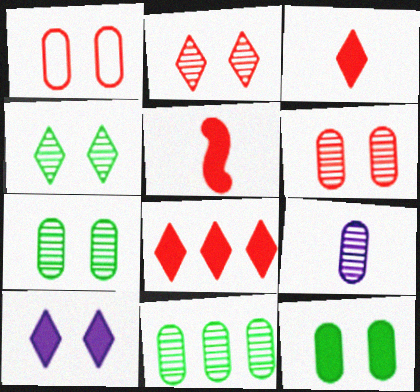[[6, 9, 11]]